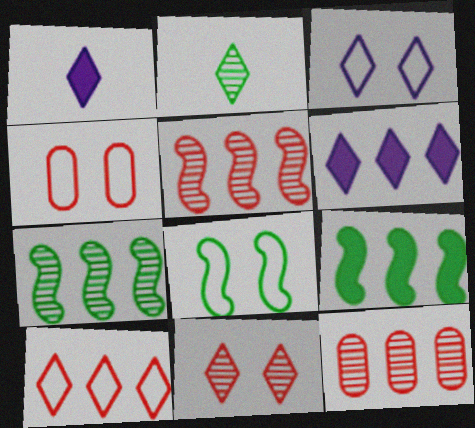[[1, 4, 7], 
[1, 8, 12], 
[3, 4, 8]]